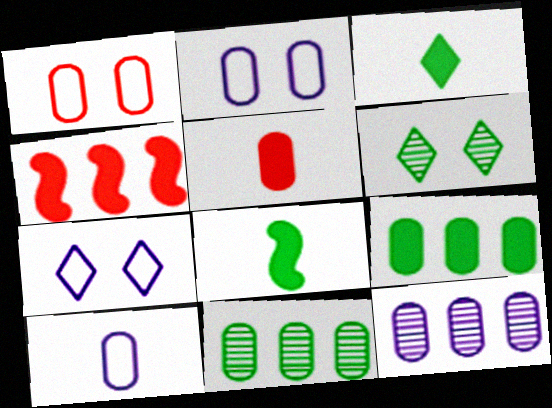[[2, 5, 11], 
[4, 6, 10]]